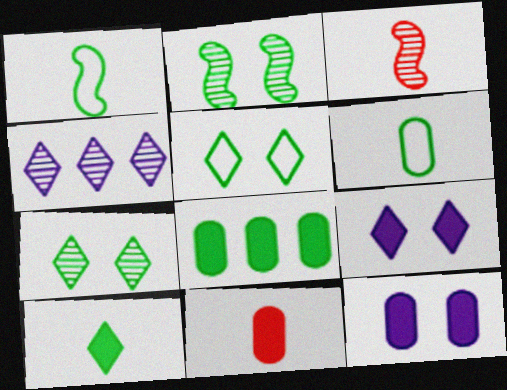[[1, 7, 8], 
[8, 11, 12]]